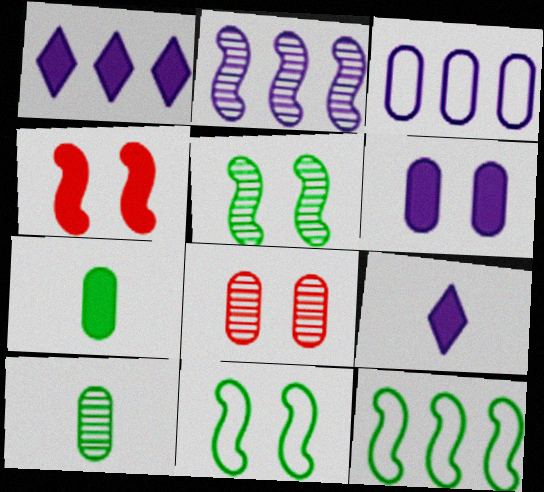[[1, 2, 3], 
[1, 4, 7], 
[3, 7, 8], 
[8, 9, 12]]